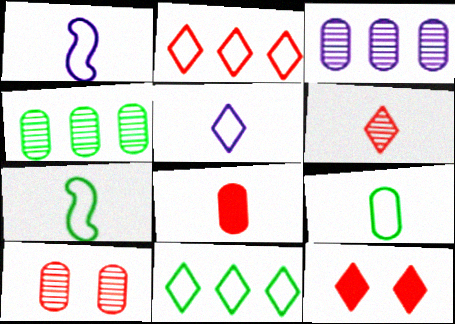[[1, 4, 12], 
[2, 6, 12], 
[3, 7, 12]]